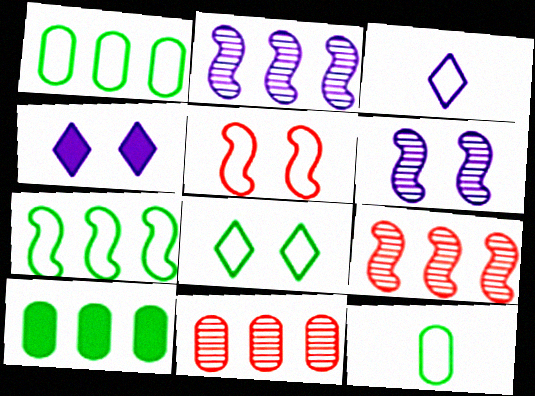[[1, 3, 5], 
[4, 9, 12], 
[7, 8, 12]]